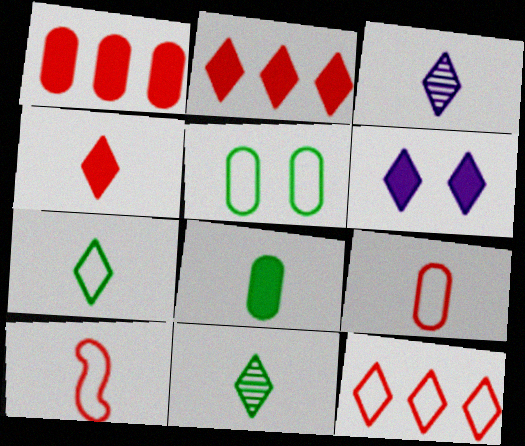[[3, 4, 7], 
[3, 8, 10], 
[6, 11, 12]]